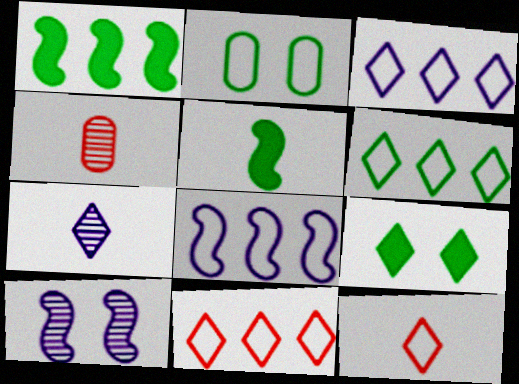[[2, 8, 12], 
[3, 6, 11], 
[4, 8, 9], 
[7, 9, 11]]